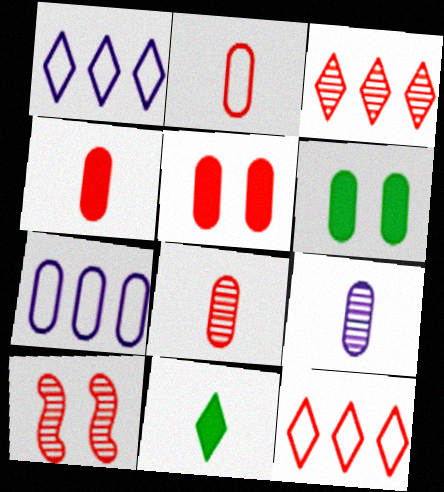[[2, 4, 8], 
[3, 8, 10], 
[4, 10, 12], 
[6, 7, 8], 
[7, 10, 11]]